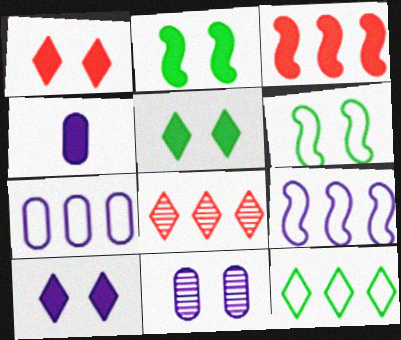[[1, 5, 10], 
[1, 6, 11], 
[3, 4, 5], 
[4, 6, 8], 
[4, 7, 11]]